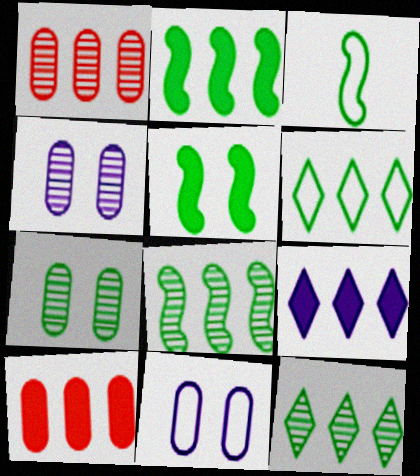[[2, 9, 10], 
[3, 5, 8]]